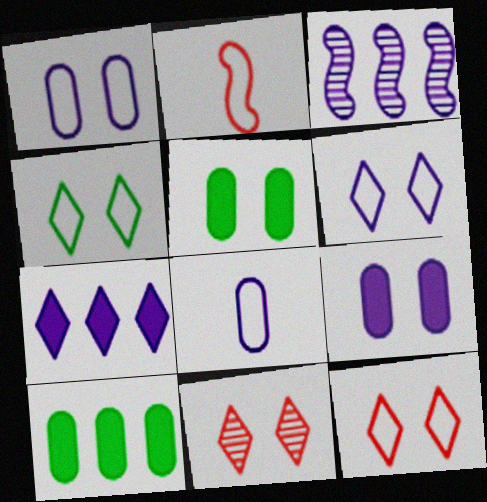[[4, 6, 12]]